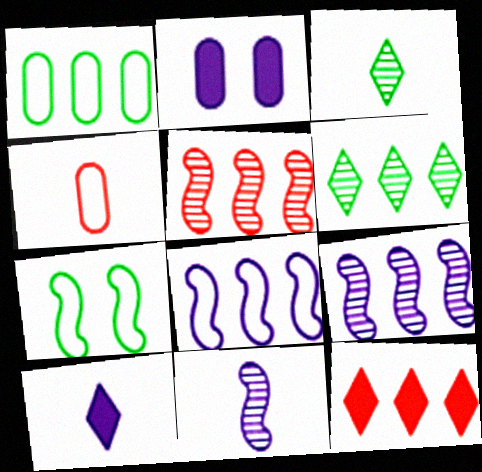[[1, 9, 12]]